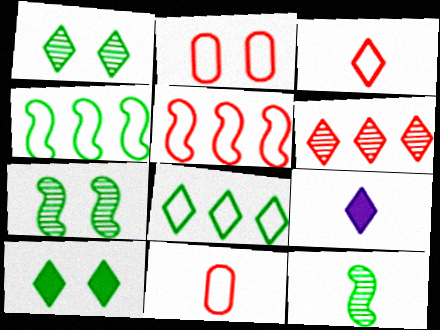[[2, 3, 5], 
[9, 11, 12]]